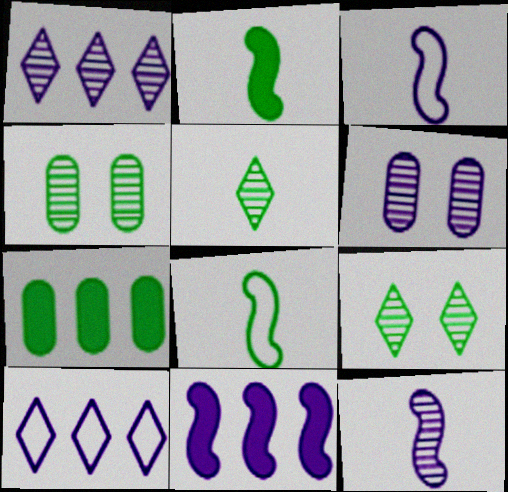[[1, 6, 12], 
[7, 8, 9]]